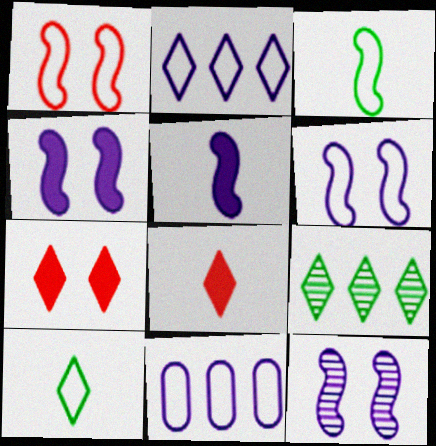[[1, 10, 11], 
[4, 6, 12]]